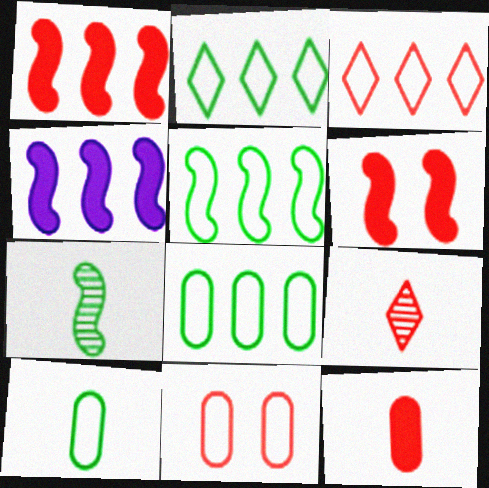[[1, 9, 11], 
[2, 5, 8]]